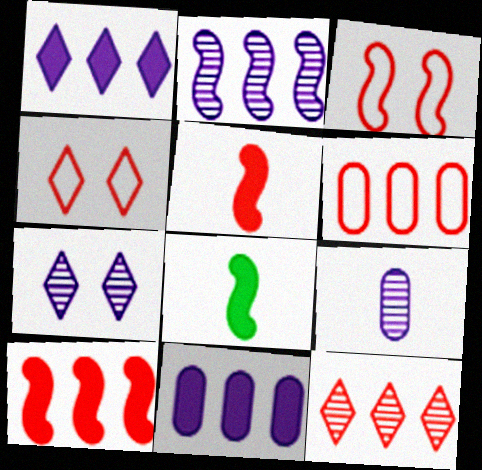[[2, 3, 8], 
[2, 7, 9], 
[6, 7, 8], 
[6, 10, 12]]